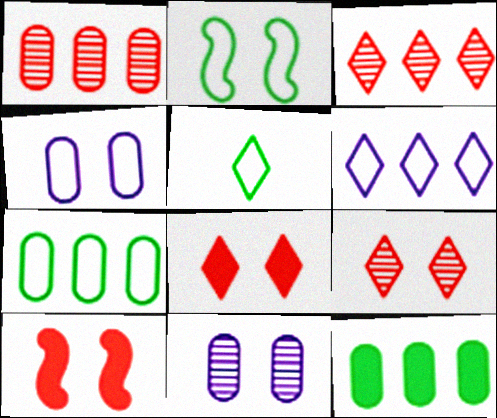[[2, 5, 7], 
[2, 8, 11]]